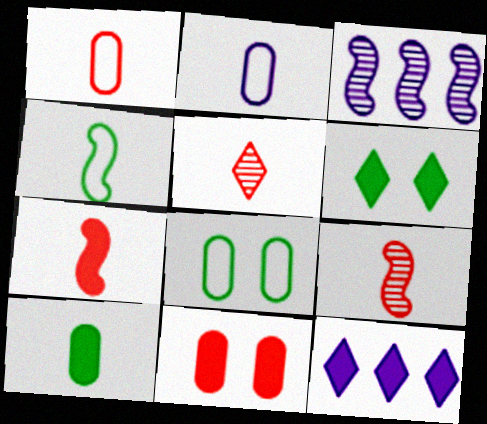[[1, 3, 6], 
[1, 5, 7], 
[8, 9, 12]]